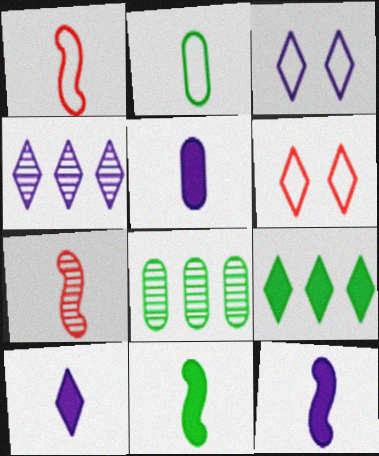[[2, 7, 10], 
[3, 4, 10], 
[5, 10, 12], 
[6, 8, 12]]